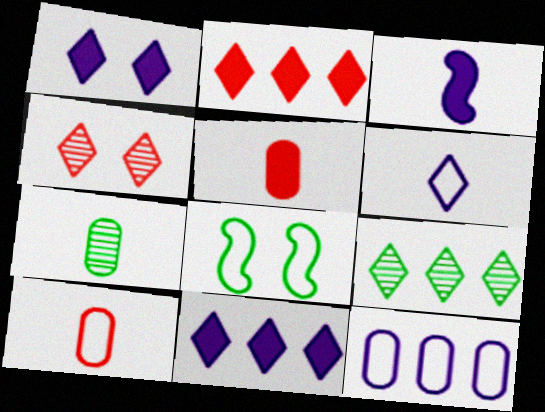[]